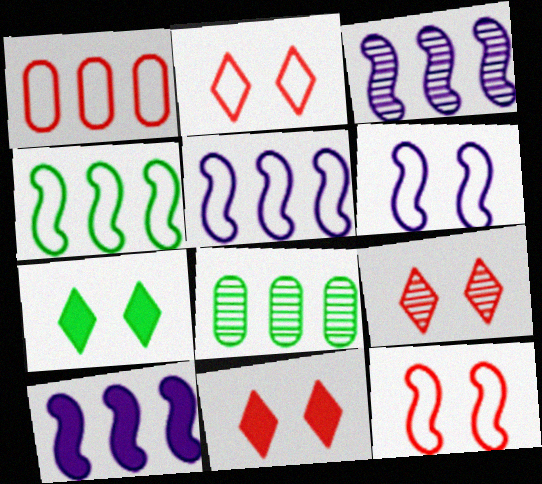[[2, 9, 11], 
[3, 5, 10]]